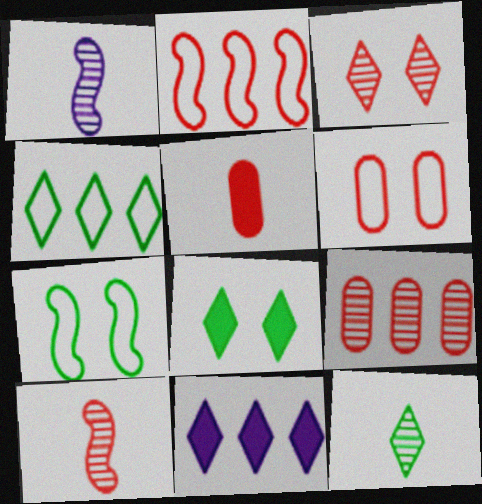[[2, 3, 5], 
[3, 9, 10], 
[4, 8, 12], 
[5, 6, 9]]